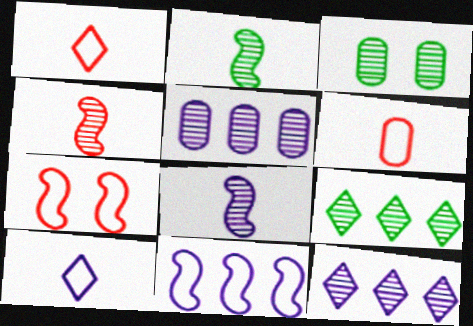[[2, 3, 9], 
[2, 4, 8], 
[3, 4, 12]]